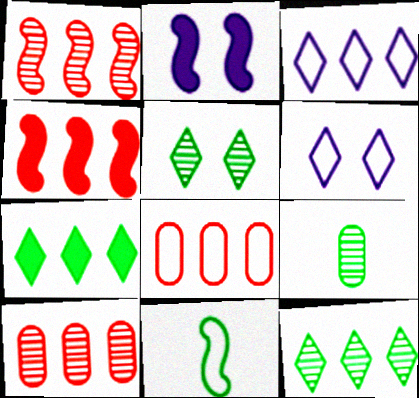[[1, 2, 11], 
[4, 6, 9], 
[6, 8, 11]]